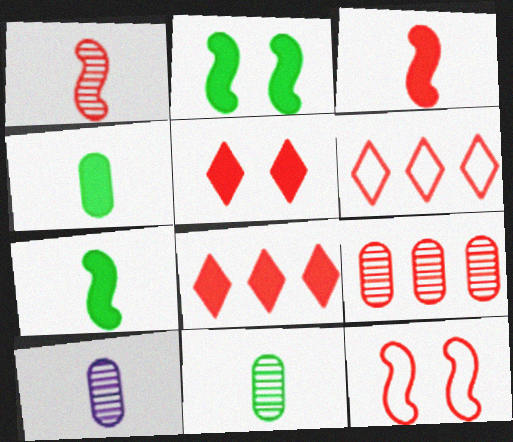[[2, 6, 10]]